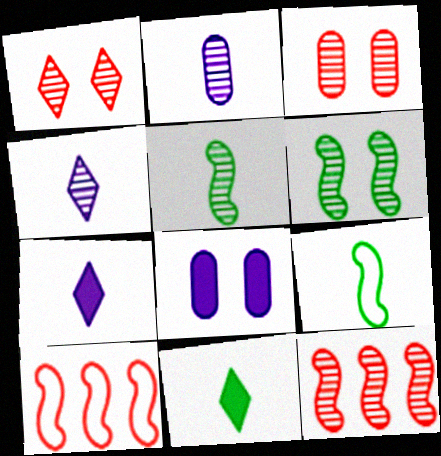[]